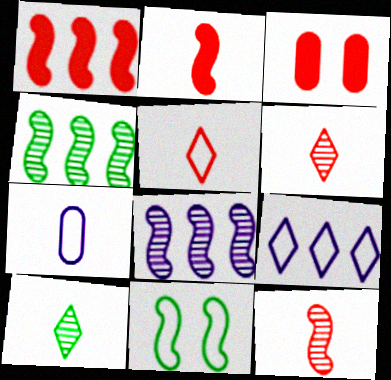[[2, 7, 10], 
[2, 8, 11]]